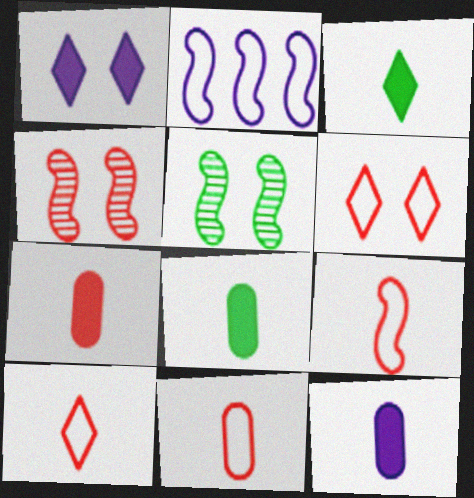[[7, 8, 12], 
[9, 10, 11]]